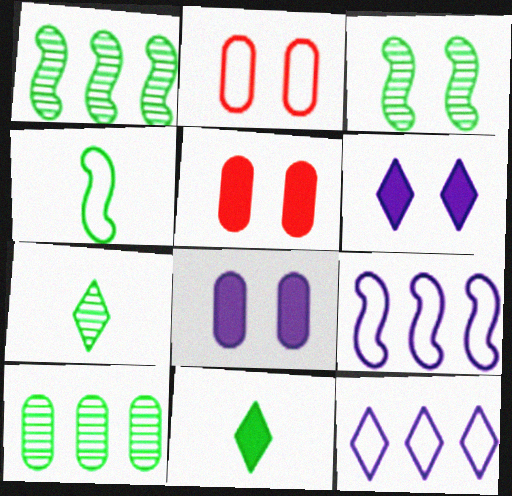[[2, 3, 6], 
[2, 4, 12], 
[3, 7, 10], 
[5, 7, 9]]